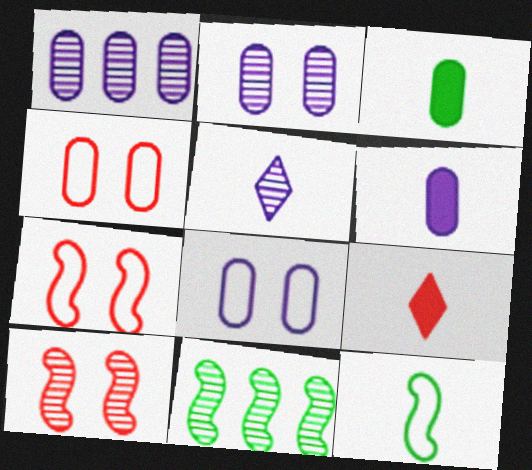[[1, 3, 4], 
[1, 6, 8], 
[8, 9, 11]]